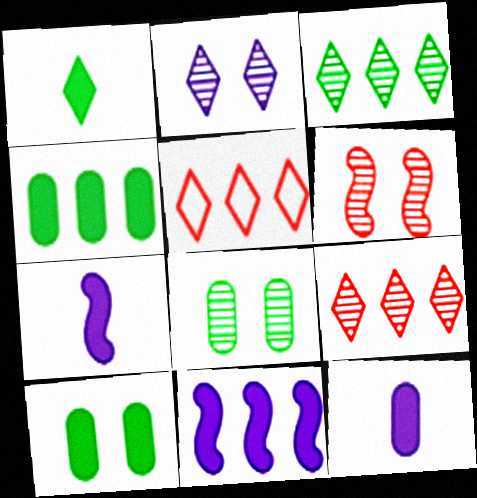[[1, 2, 5], 
[2, 6, 8], 
[5, 7, 8]]